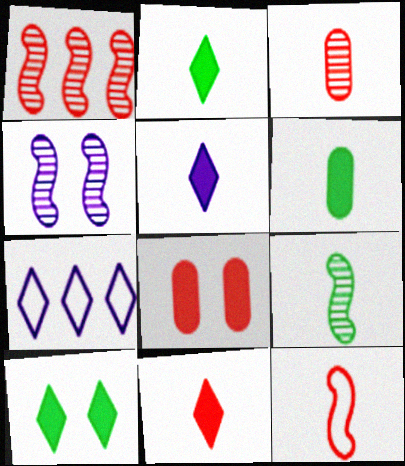[[1, 4, 9], 
[2, 5, 11], 
[3, 11, 12], 
[7, 8, 9]]